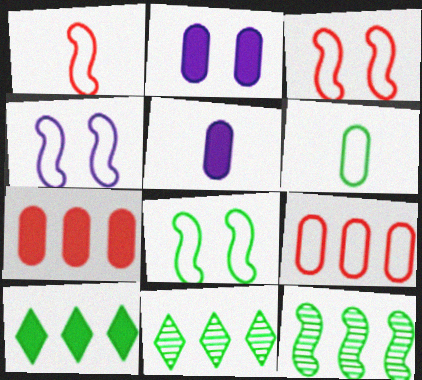[[1, 2, 11], 
[3, 4, 8], 
[3, 5, 11]]